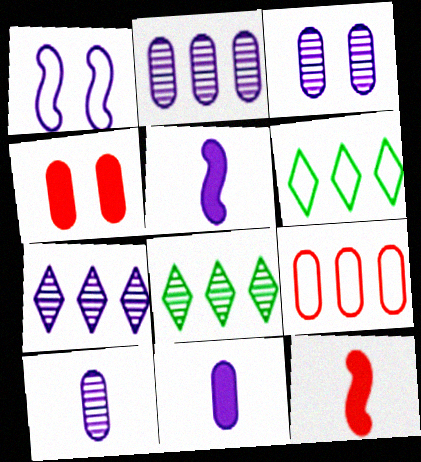[[1, 7, 11], 
[2, 3, 10], 
[3, 6, 12]]